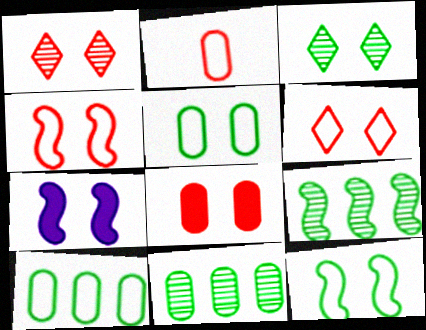[[1, 4, 8], 
[1, 5, 7]]